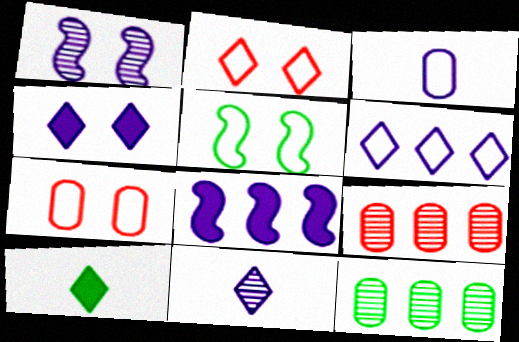[[4, 6, 11], 
[5, 10, 12]]